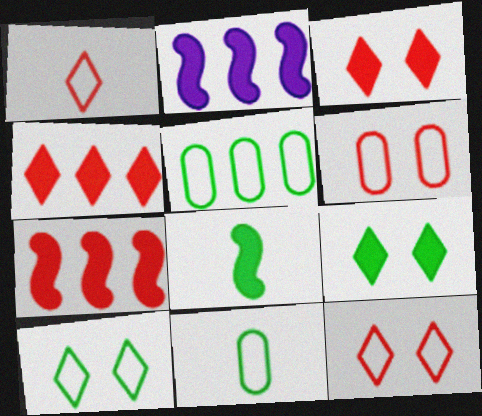[]